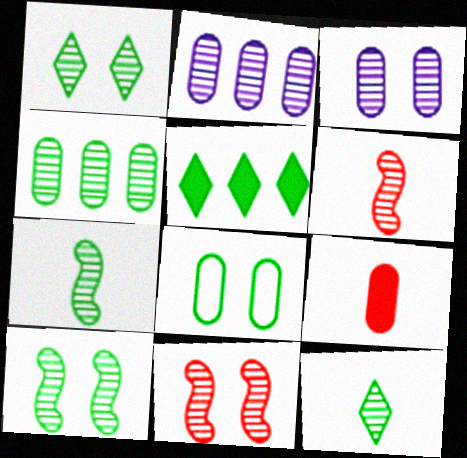[[1, 2, 6], 
[1, 3, 11], 
[1, 4, 7], 
[2, 8, 9], 
[2, 11, 12], 
[4, 10, 12], 
[5, 7, 8]]